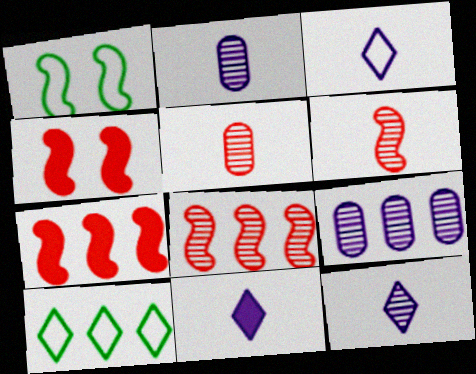[[2, 4, 10], 
[3, 11, 12], 
[7, 9, 10]]